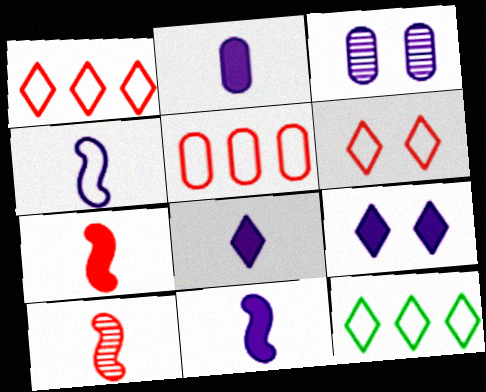[[2, 8, 11], 
[3, 7, 12]]